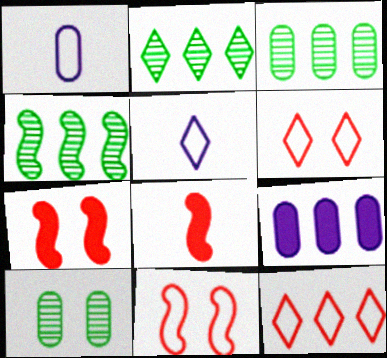[[1, 2, 7], 
[2, 3, 4], 
[3, 5, 7], 
[4, 9, 12]]